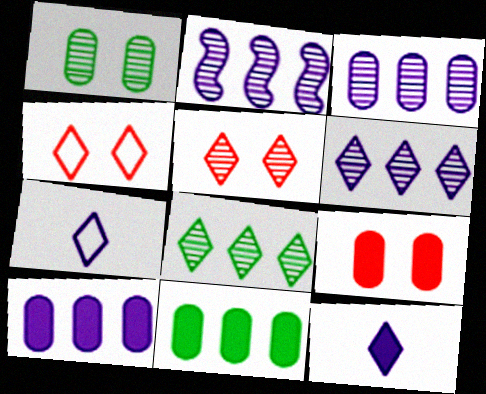[[2, 3, 6], 
[4, 8, 12]]